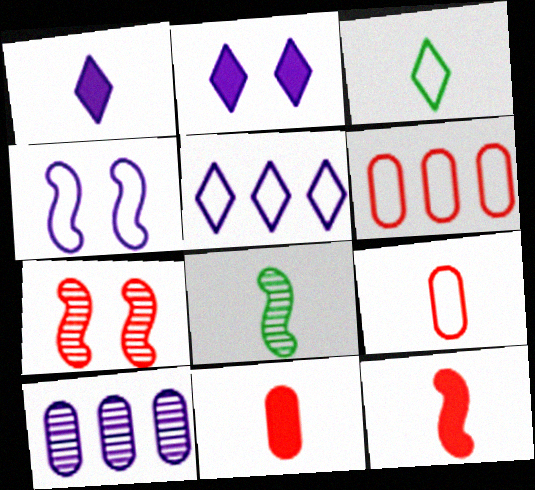[[1, 4, 10], 
[1, 8, 9], 
[2, 6, 8], 
[3, 4, 6]]